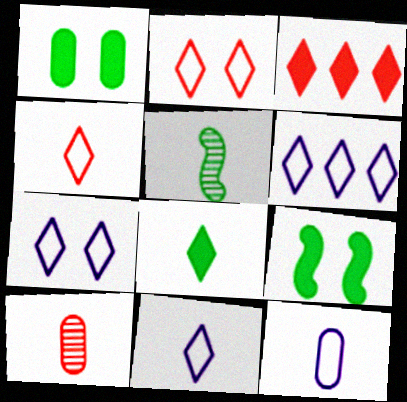[[6, 7, 11], 
[6, 9, 10]]